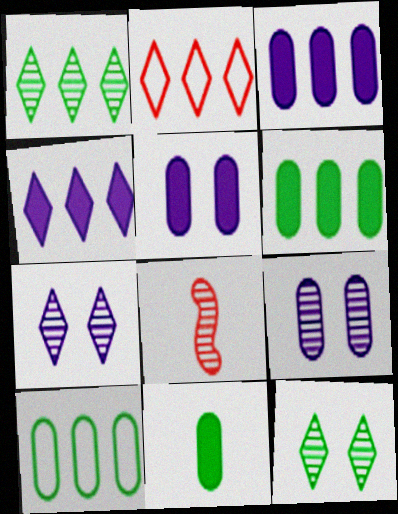[[1, 2, 4], 
[1, 8, 9]]